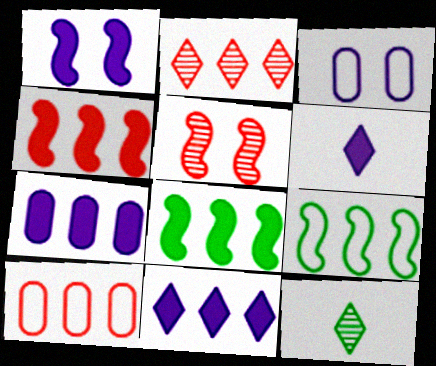[[1, 6, 7], 
[1, 10, 12], 
[2, 4, 10], 
[2, 7, 9], 
[3, 4, 12]]